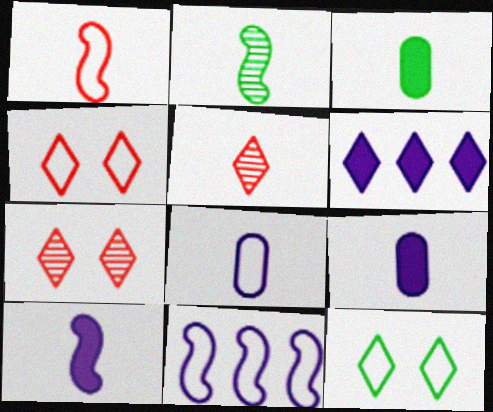[[1, 2, 10], 
[3, 7, 11], 
[5, 6, 12]]